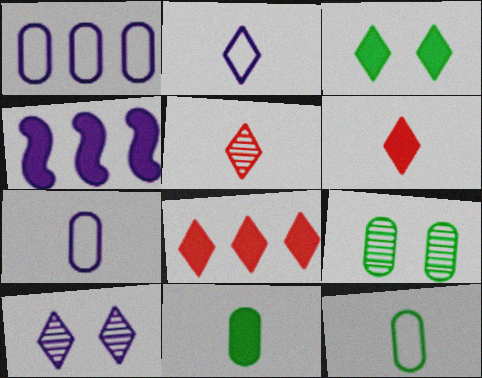[[4, 7, 10]]